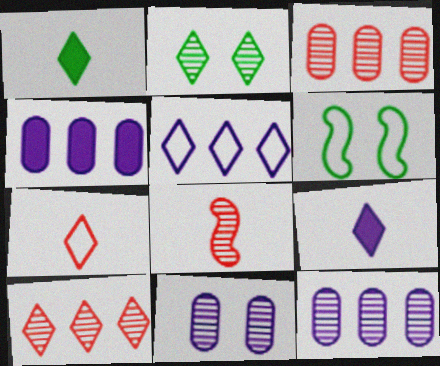[[2, 8, 12], 
[3, 6, 9]]